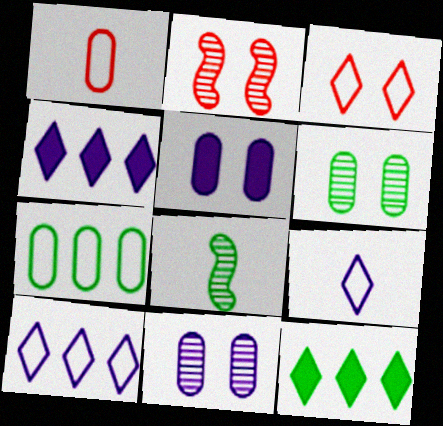[]